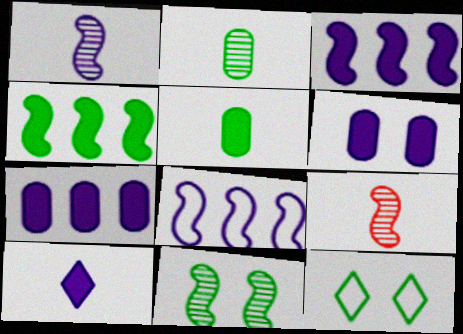[[2, 4, 12], 
[3, 6, 10], 
[7, 9, 12]]